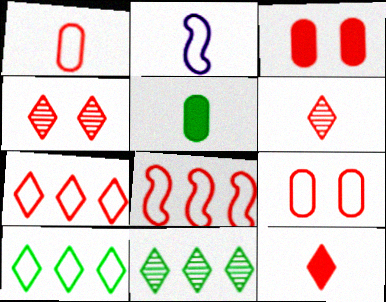[[2, 3, 11], 
[2, 5, 6], 
[2, 9, 10], 
[3, 6, 8], 
[4, 7, 12]]